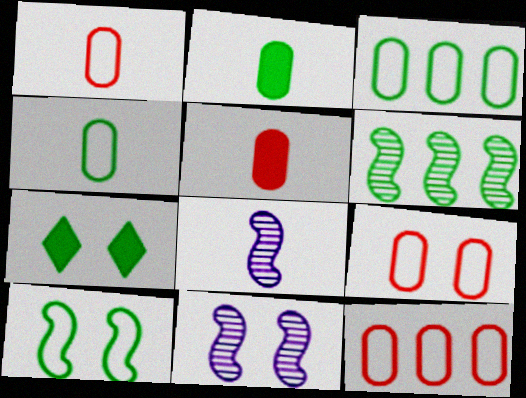[[1, 9, 12], 
[4, 6, 7], 
[7, 8, 12], 
[7, 9, 11]]